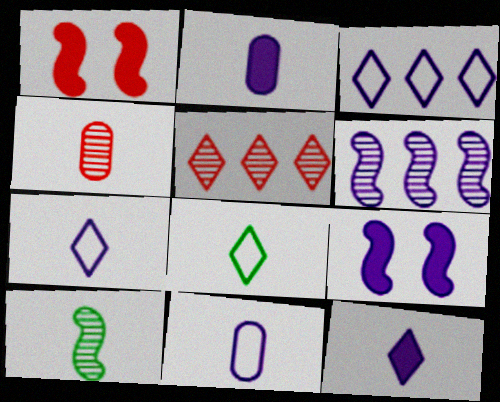[]